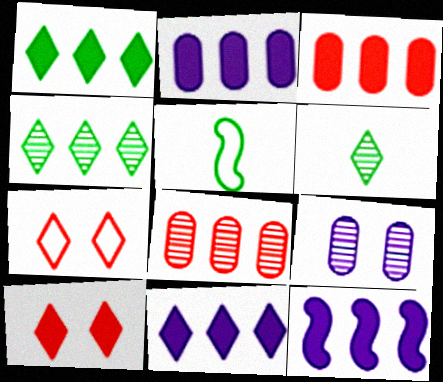[[1, 3, 12], 
[2, 11, 12], 
[6, 7, 11]]